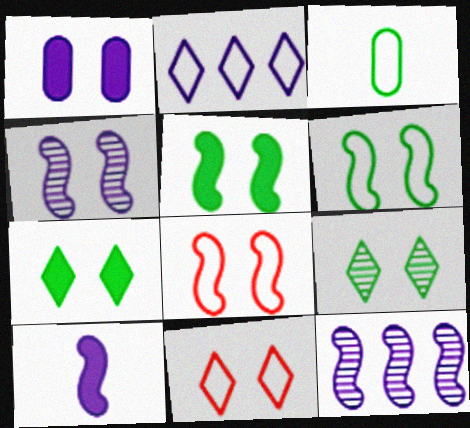[[1, 8, 9], 
[2, 3, 8], 
[4, 5, 8]]